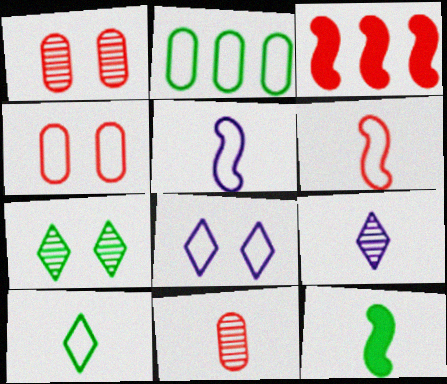[[2, 6, 8], 
[2, 7, 12]]